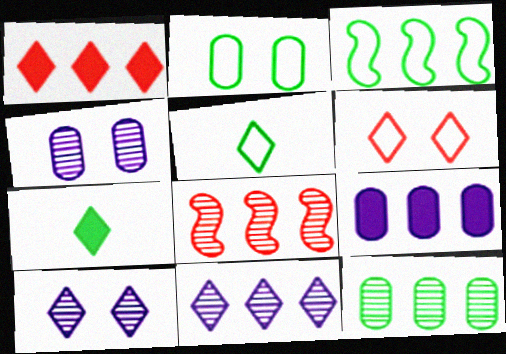[[1, 5, 10], 
[2, 3, 5], 
[6, 7, 11], 
[8, 11, 12]]